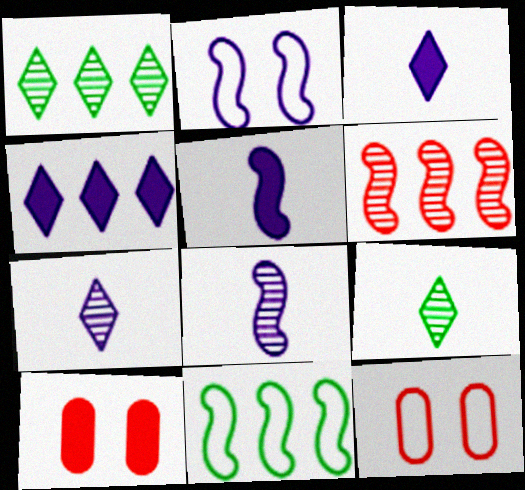[[1, 5, 12], 
[7, 10, 11]]